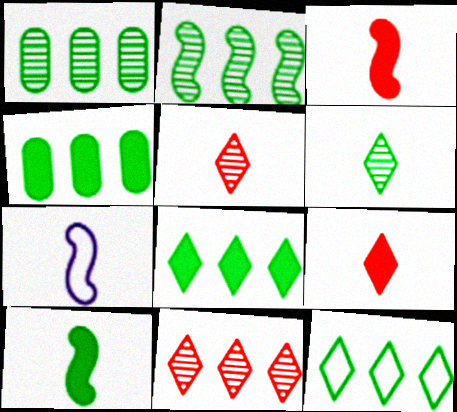[[2, 4, 12]]